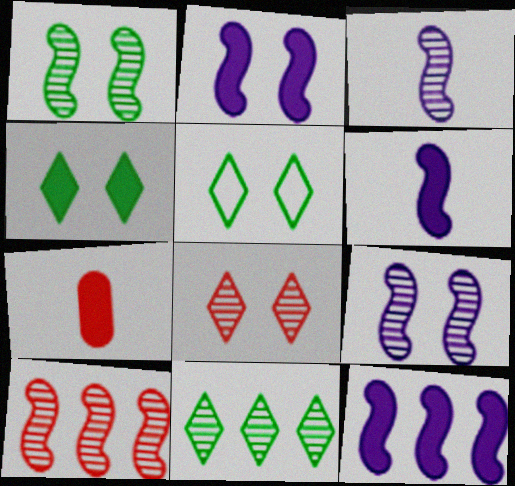[[1, 3, 10], 
[2, 6, 12], 
[4, 7, 12]]